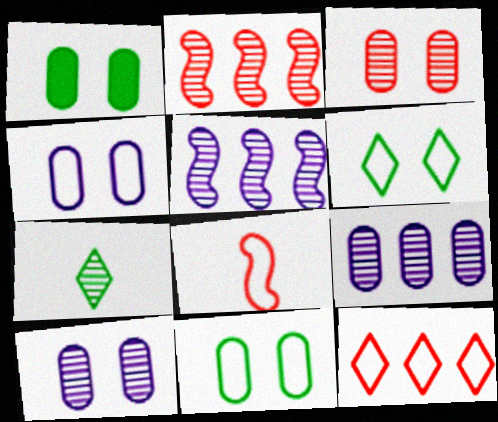[[1, 3, 4], 
[2, 7, 10], 
[3, 5, 7]]